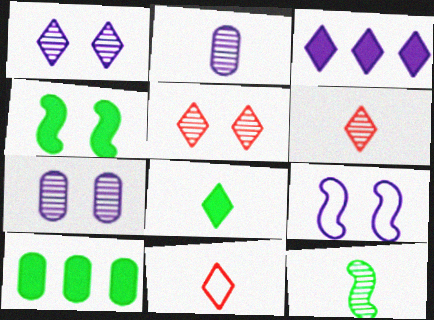[[2, 3, 9], 
[2, 6, 12], 
[4, 8, 10], 
[6, 9, 10]]